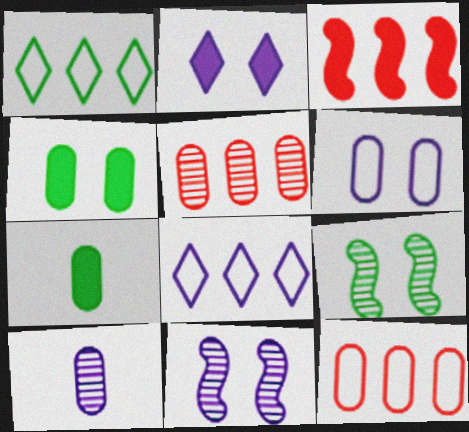[[1, 7, 9], 
[2, 3, 7], 
[2, 6, 11], 
[4, 10, 12], 
[5, 6, 7]]